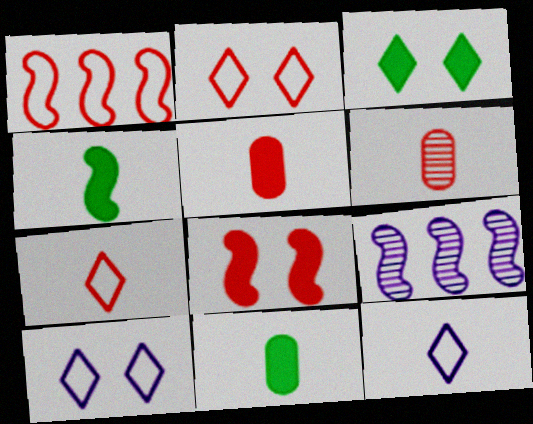[[2, 9, 11], 
[4, 6, 12]]